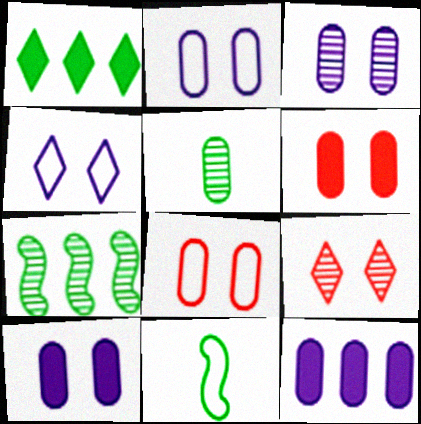[[2, 3, 10], 
[5, 8, 12], 
[9, 11, 12]]